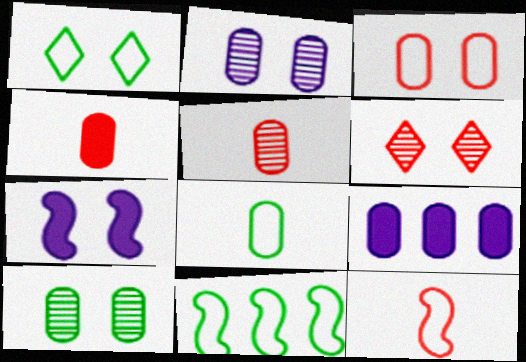[[1, 8, 11]]